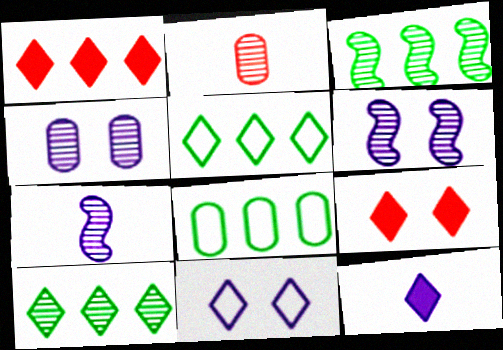[[2, 6, 10], 
[7, 8, 9]]